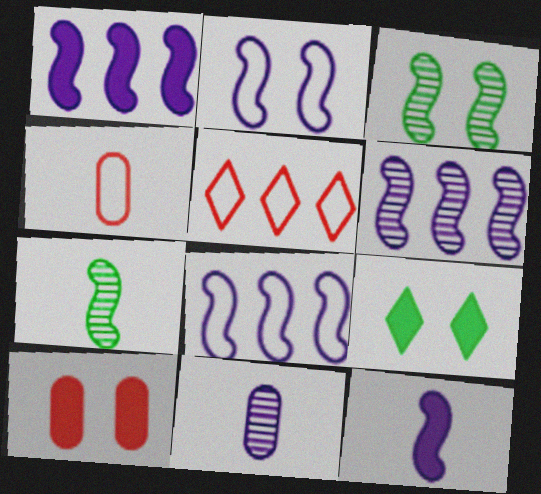[[1, 6, 8], 
[2, 6, 12], 
[4, 6, 9]]